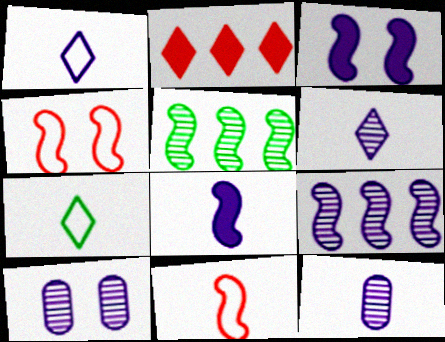[[1, 8, 12], 
[3, 5, 11], 
[4, 5, 8], 
[6, 9, 10]]